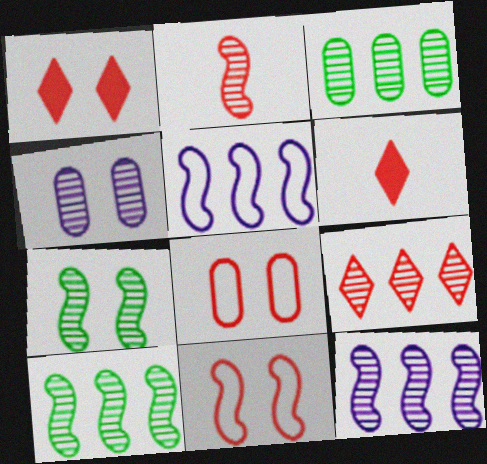[[2, 7, 12], 
[3, 9, 12]]